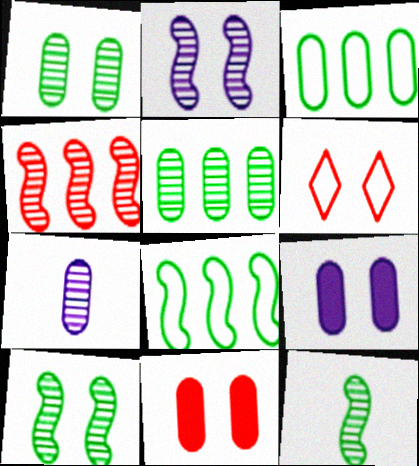[[2, 4, 12], 
[3, 7, 11], 
[6, 9, 10]]